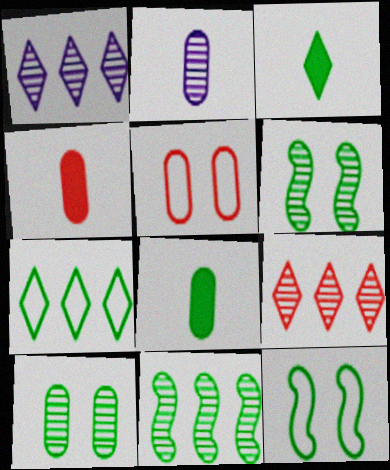[[1, 4, 12], 
[2, 6, 9], 
[6, 7, 8]]